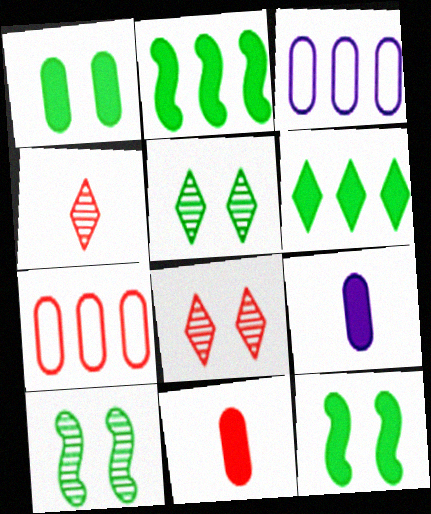[[3, 4, 12]]